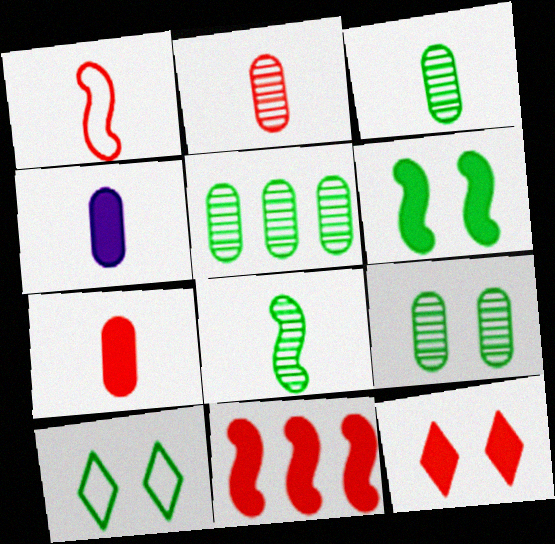[[3, 5, 9], 
[6, 9, 10], 
[7, 11, 12]]